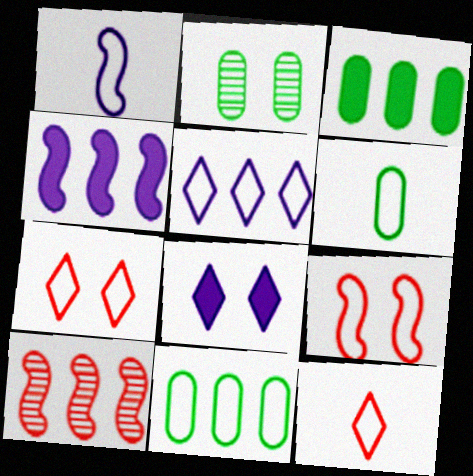[[1, 6, 12], 
[1, 7, 11], 
[2, 3, 6], 
[2, 4, 12], 
[2, 8, 9], 
[3, 5, 10], 
[5, 6, 9], 
[6, 8, 10]]